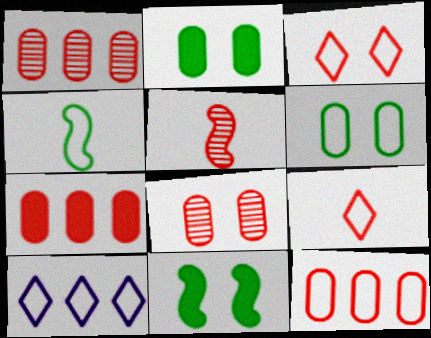[[1, 7, 12], 
[2, 5, 10], 
[3, 5, 7]]